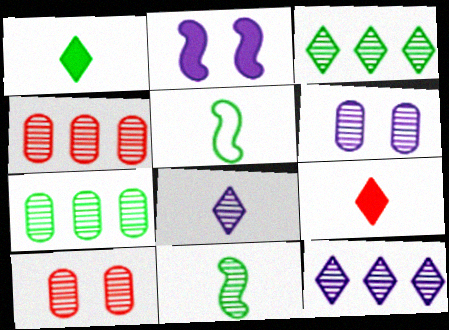[[10, 11, 12]]